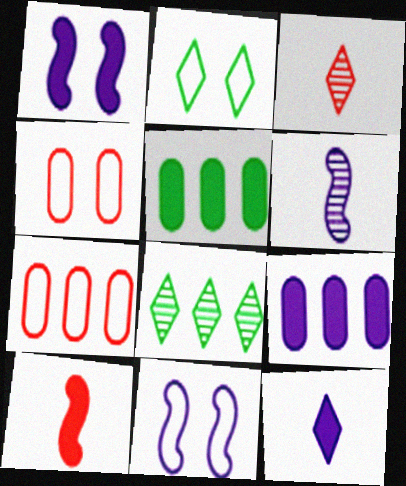[[1, 9, 12], 
[2, 4, 11], 
[3, 5, 11]]